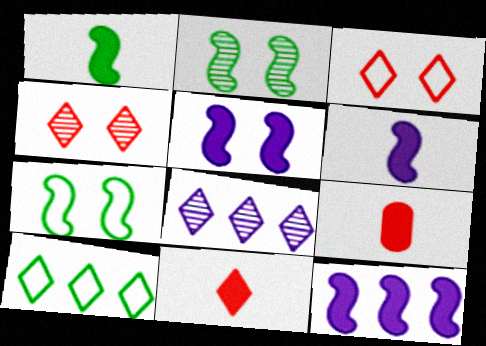[[5, 6, 12], 
[7, 8, 9]]